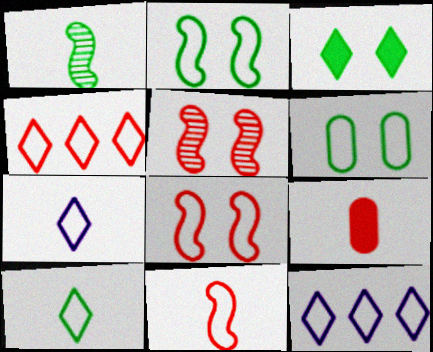[[1, 7, 9], 
[4, 5, 9], 
[6, 11, 12]]